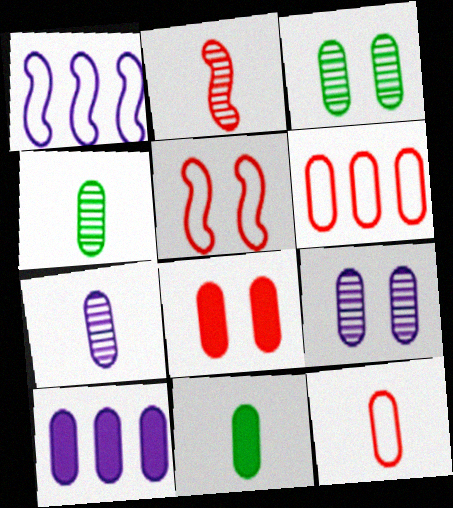[[3, 10, 12], 
[6, 9, 11], 
[7, 11, 12], 
[8, 10, 11]]